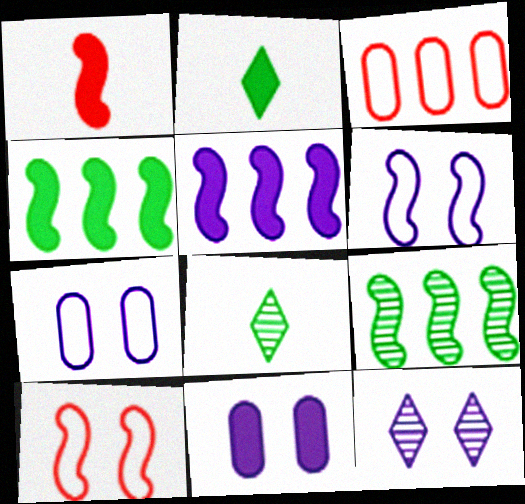[[1, 6, 9], 
[6, 11, 12]]